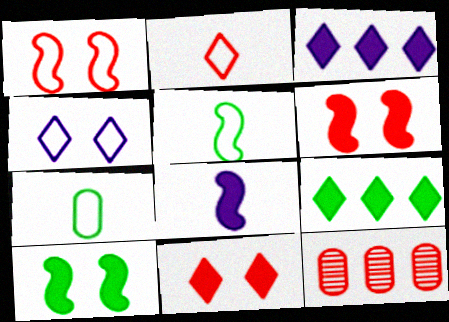[[2, 6, 12]]